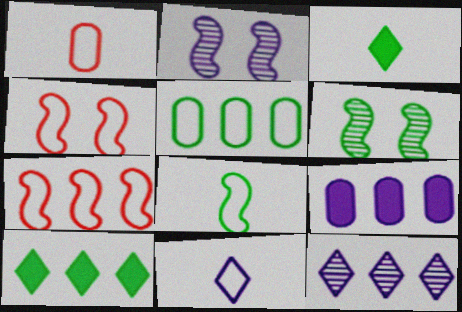[[1, 2, 10], 
[1, 8, 11], 
[2, 9, 11], 
[3, 5, 6], 
[4, 5, 11]]